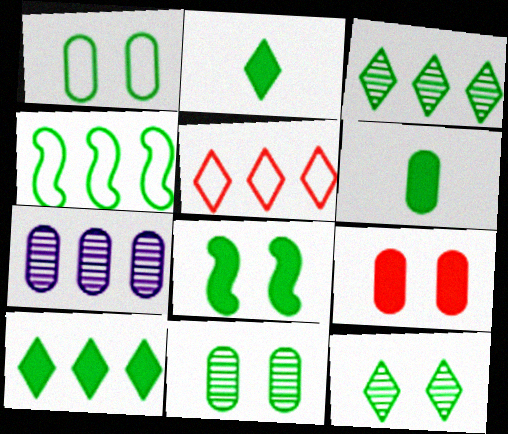[[1, 8, 12], 
[2, 4, 11], 
[4, 6, 12], 
[6, 8, 10]]